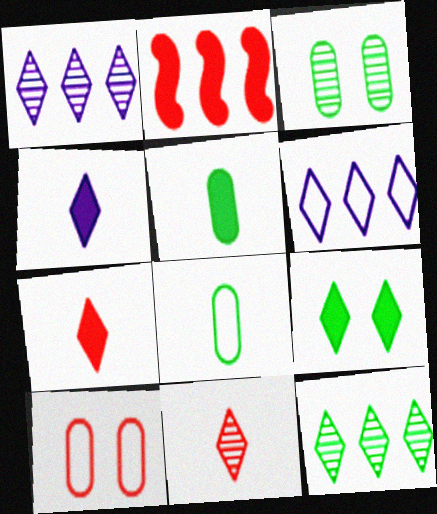[[2, 10, 11], 
[6, 9, 11]]